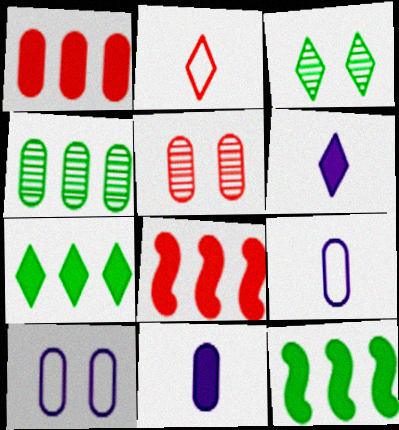[[2, 5, 8], 
[3, 8, 9]]